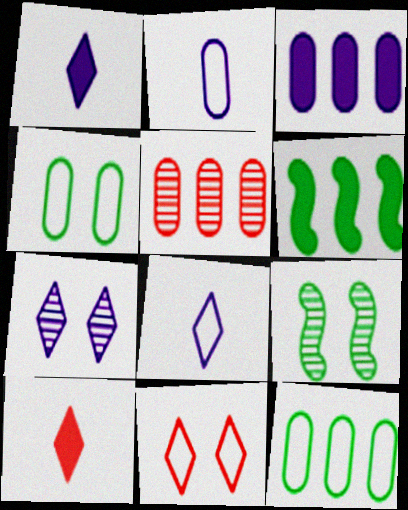[[3, 5, 12]]